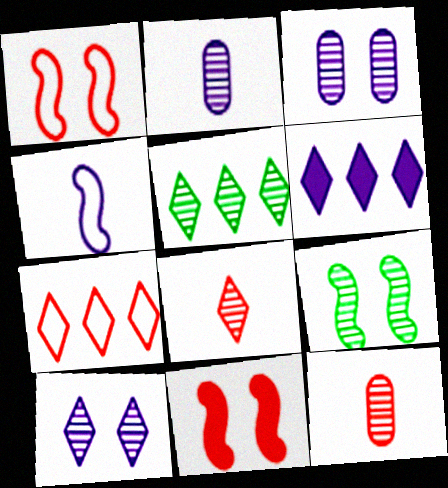[[3, 4, 6], 
[5, 6, 7], 
[5, 8, 10], 
[7, 11, 12]]